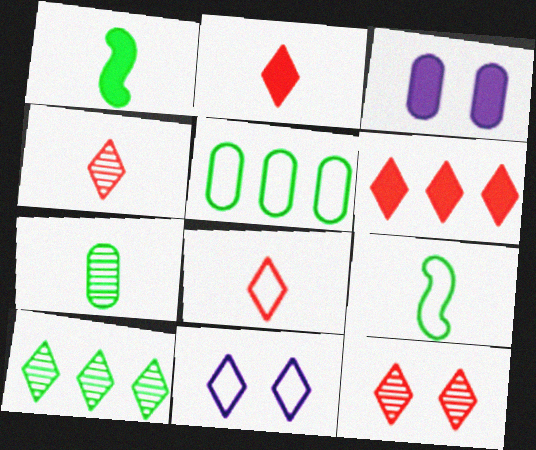[[1, 3, 6], 
[2, 4, 8], 
[2, 10, 11], 
[6, 8, 12]]